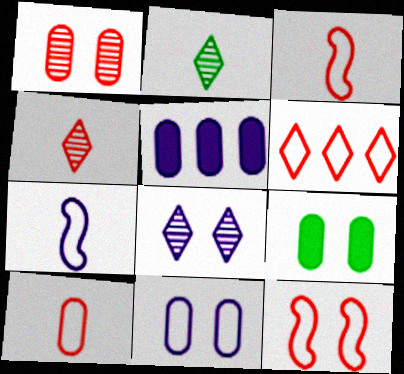[[1, 9, 11], 
[2, 5, 12], 
[5, 7, 8], 
[6, 10, 12], 
[8, 9, 12]]